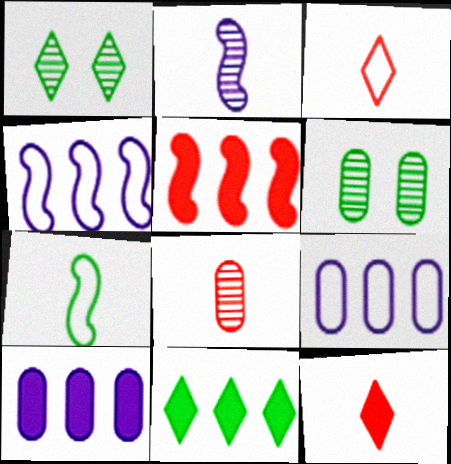[[4, 6, 12], 
[5, 10, 11], 
[6, 7, 11]]